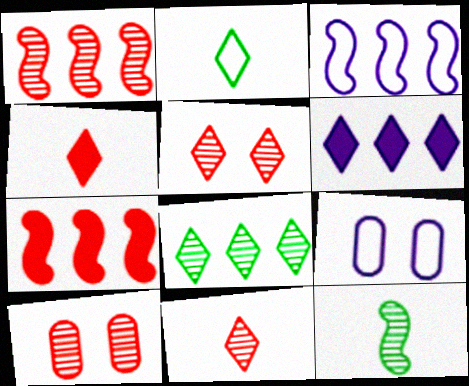[[1, 10, 11], 
[2, 5, 6]]